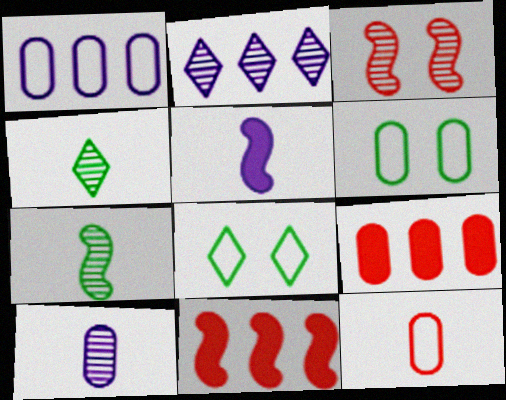[[1, 6, 12], 
[4, 5, 12], 
[6, 9, 10], 
[8, 10, 11]]